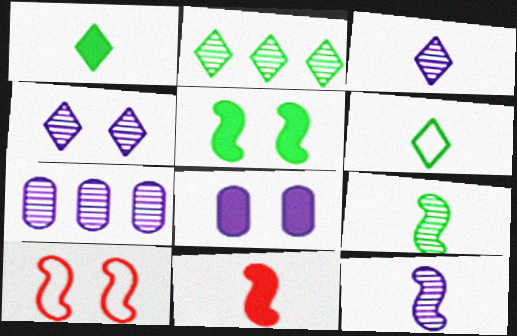[[1, 7, 10], 
[4, 7, 12]]